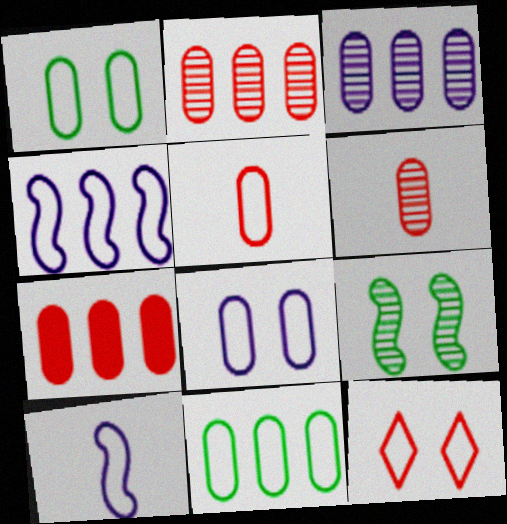[[3, 7, 11], 
[5, 8, 11], 
[10, 11, 12]]